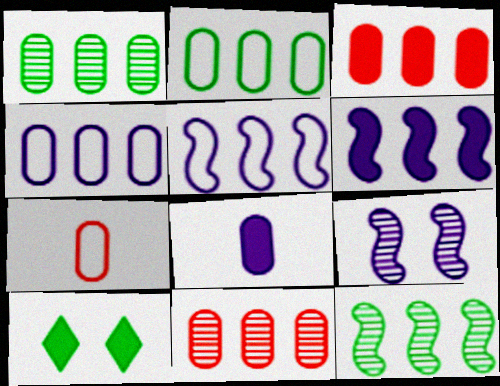[[1, 3, 4]]